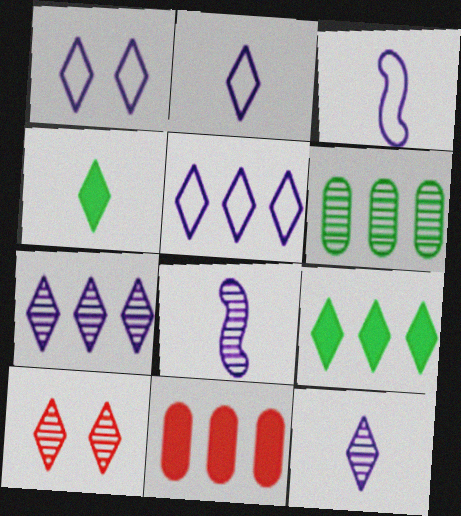[[1, 2, 5], 
[2, 9, 10], 
[4, 5, 10], 
[6, 8, 10]]